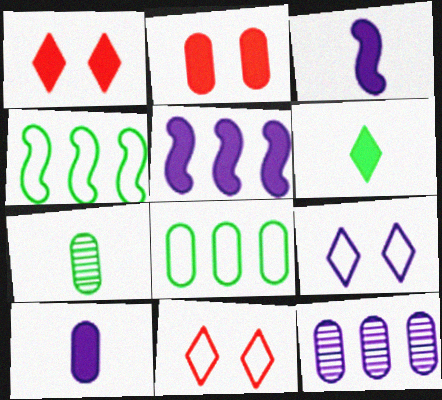[[2, 5, 6], 
[3, 9, 12], 
[5, 7, 11]]